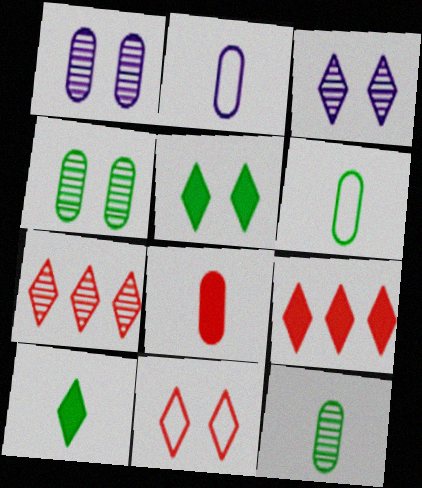[[2, 8, 12], 
[3, 5, 11]]